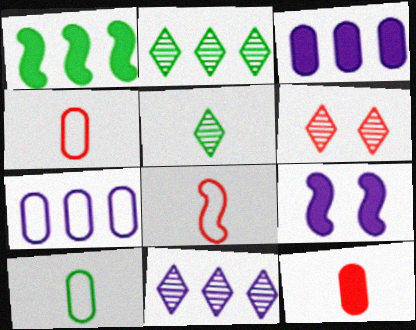[[2, 4, 9], 
[5, 6, 11]]